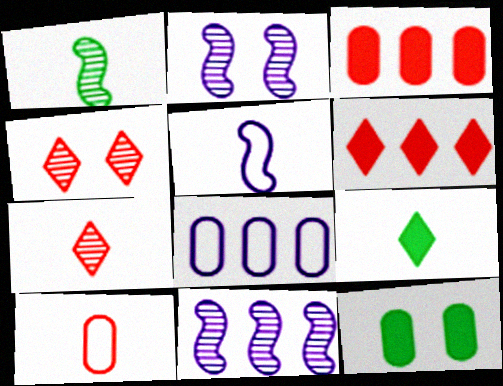[]